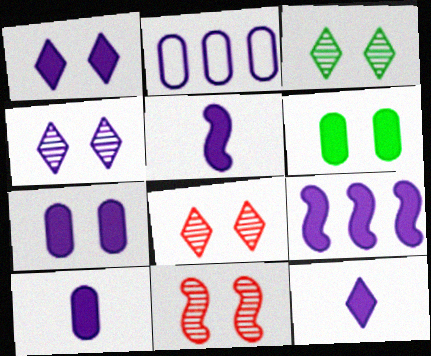[[1, 9, 10], 
[2, 4, 5], 
[3, 4, 8], 
[5, 10, 12], 
[7, 9, 12]]